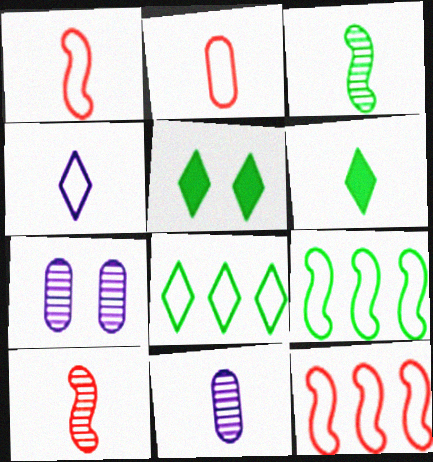[[1, 6, 11], 
[5, 11, 12], 
[6, 7, 12]]